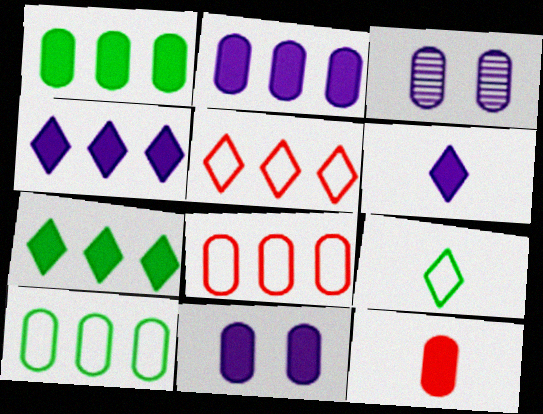[[1, 11, 12], 
[3, 10, 12]]